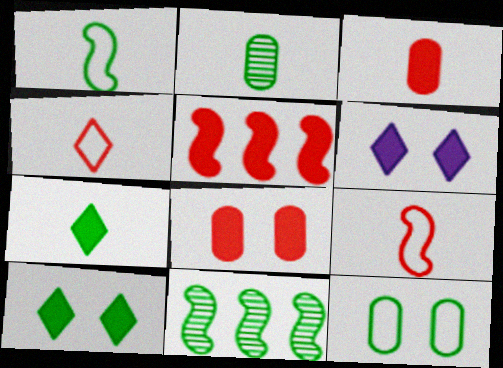[[1, 2, 7], 
[7, 11, 12]]